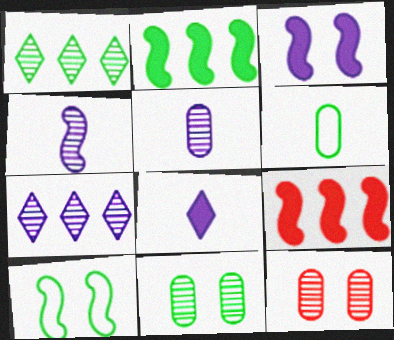[[1, 4, 12], 
[4, 9, 10]]